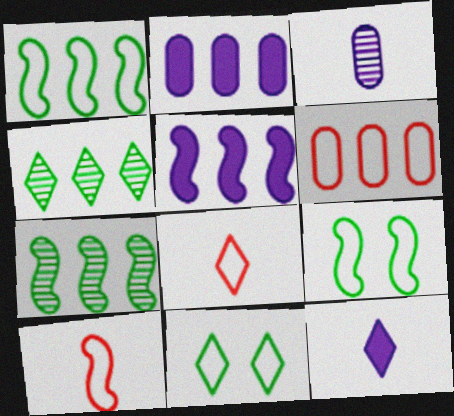[[4, 5, 6]]